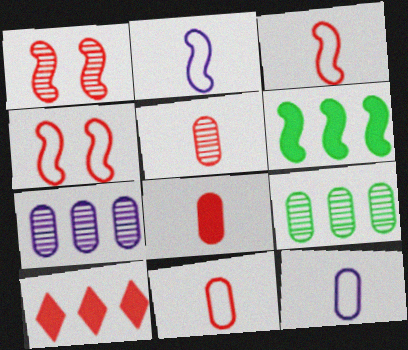[[1, 2, 6], 
[1, 10, 11], 
[4, 5, 10], 
[5, 8, 11]]